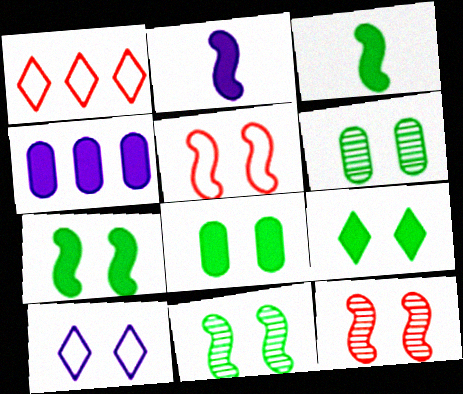[[1, 2, 6], 
[7, 8, 9], 
[8, 10, 12]]